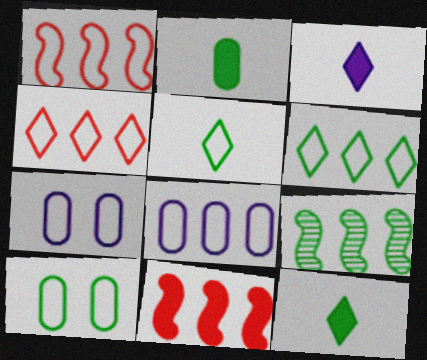[[1, 5, 7], 
[1, 6, 8], 
[9, 10, 12]]